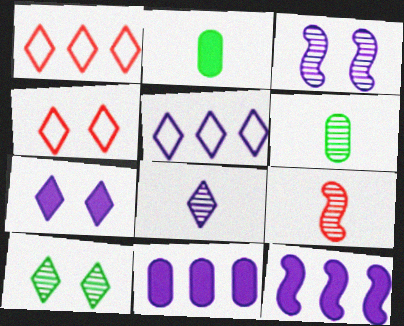[[1, 2, 3], 
[4, 6, 12], 
[4, 7, 10], 
[5, 7, 8], 
[6, 8, 9]]